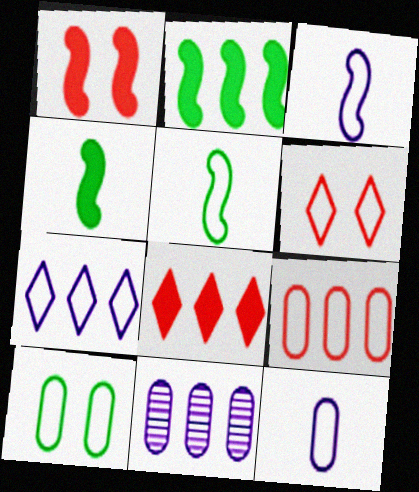[[4, 6, 11], 
[9, 10, 12]]